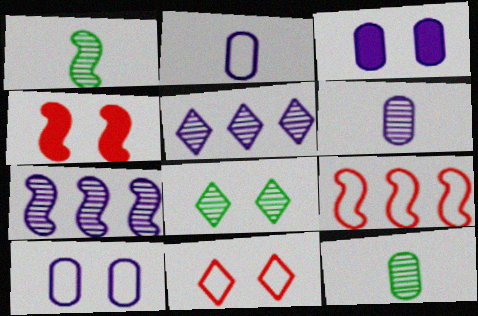[[4, 8, 10]]